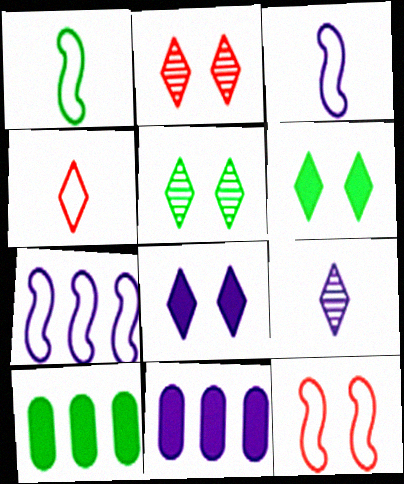[[1, 2, 11], 
[1, 5, 10], 
[1, 7, 12], 
[2, 3, 10], 
[9, 10, 12]]